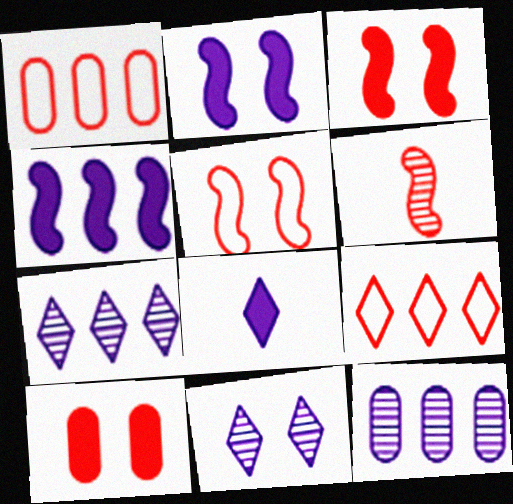[[6, 9, 10]]